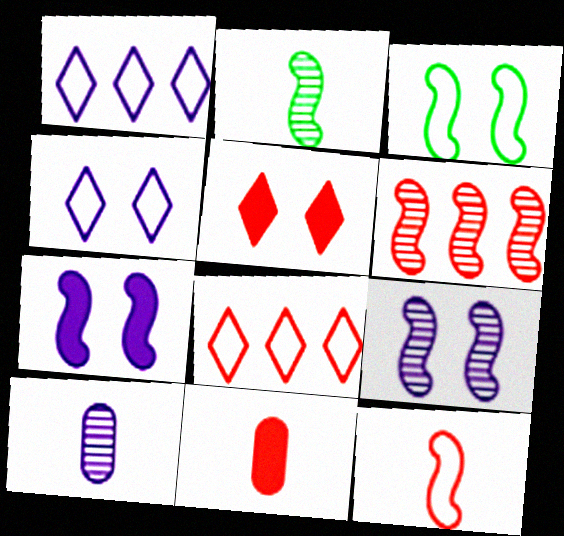[[1, 7, 10], 
[2, 6, 9]]